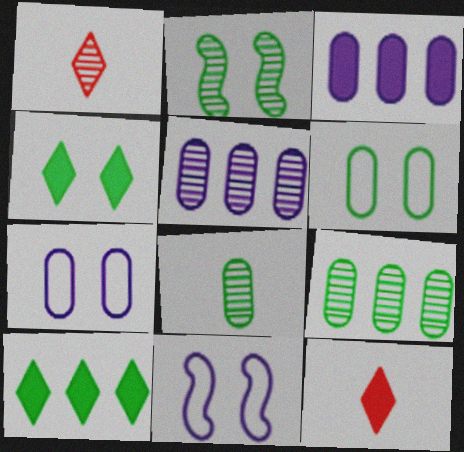[[1, 2, 5], 
[2, 4, 6], 
[9, 11, 12]]